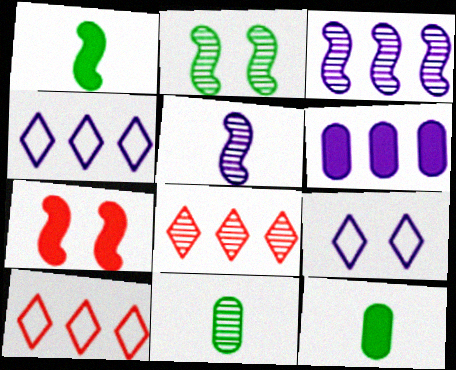[[3, 4, 6], 
[4, 7, 11], 
[5, 6, 9]]